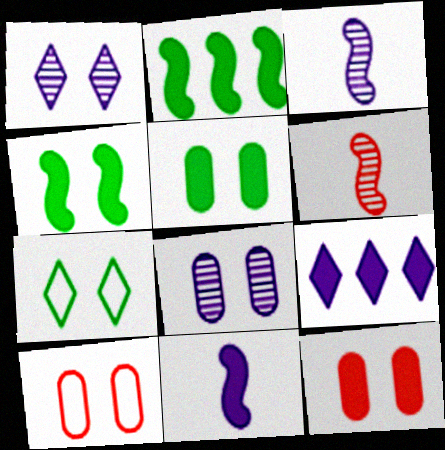[[1, 4, 10], 
[5, 8, 10]]